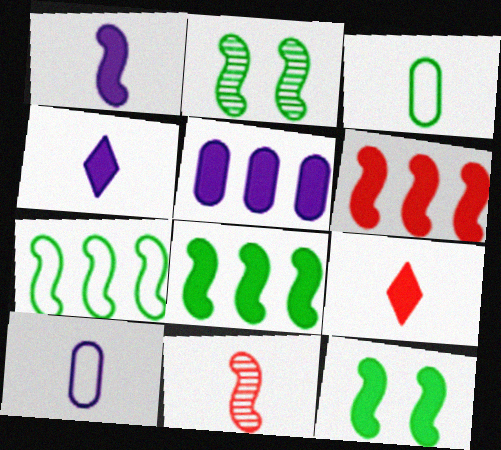[[1, 6, 12], 
[3, 4, 11], 
[5, 9, 12]]